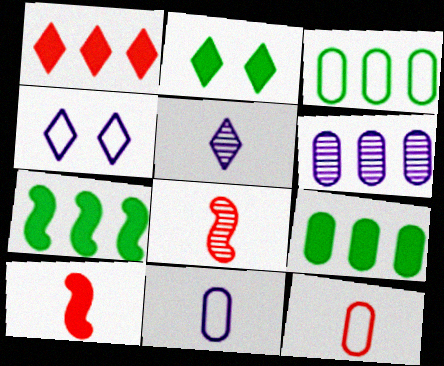[[4, 8, 9]]